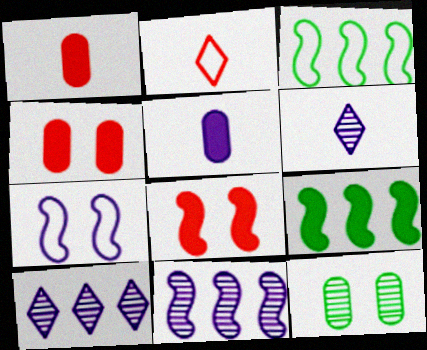[[3, 4, 6], 
[5, 7, 10]]